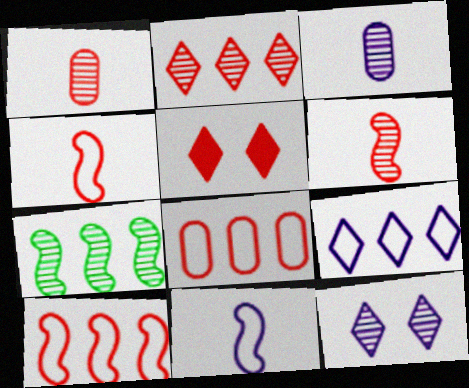[[1, 5, 10], 
[1, 7, 12], 
[5, 6, 8]]